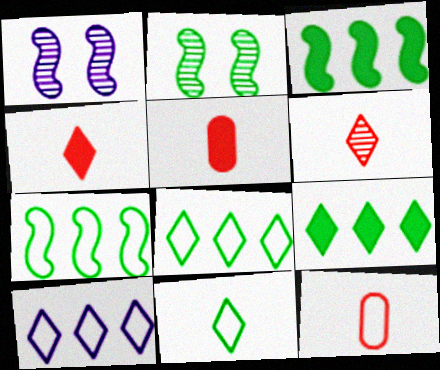[[1, 5, 8], 
[1, 9, 12], 
[2, 5, 10]]